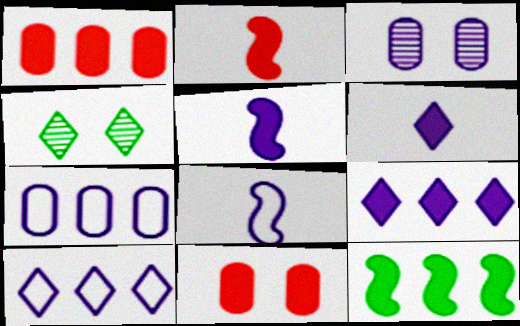[[1, 4, 8], 
[1, 9, 12], 
[2, 4, 7], 
[3, 5, 10], 
[3, 8, 9], 
[6, 11, 12]]